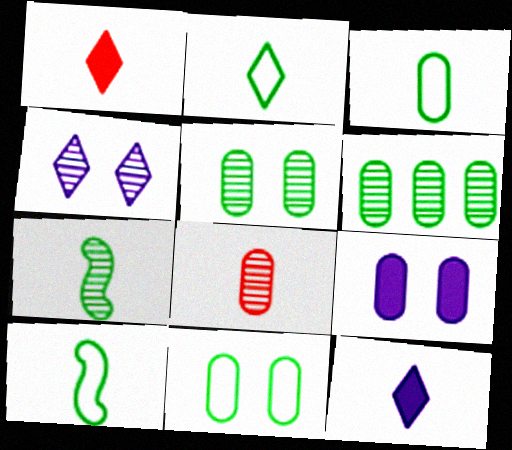[[2, 3, 10], 
[8, 10, 12]]